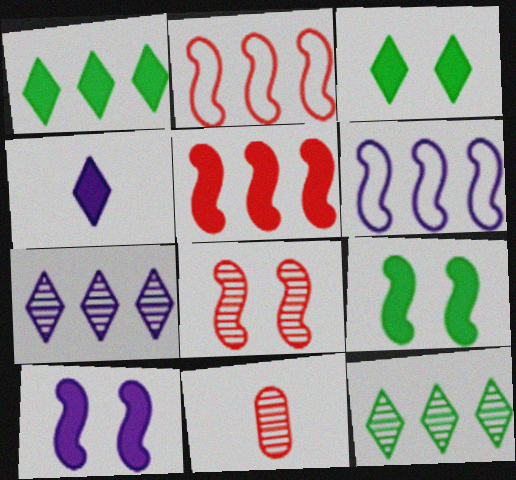[[3, 6, 11]]